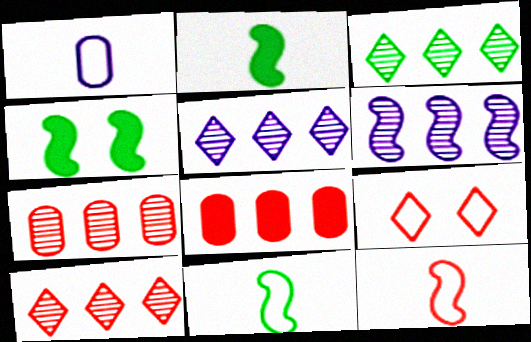[[1, 4, 10], 
[3, 5, 10], 
[3, 6, 7], 
[4, 6, 12]]